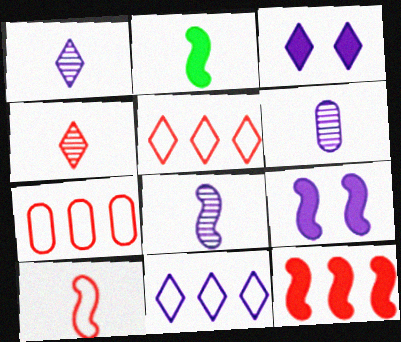[[1, 3, 11], 
[1, 6, 8], 
[2, 8, 10], 
[2, 9, 12], 
[6, 9, 11]]